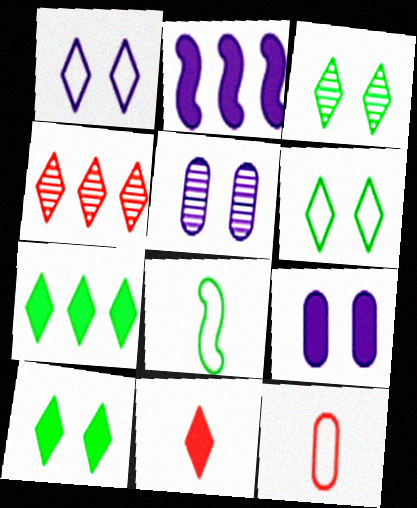[[2, 3, 12], 
[3, 6, 10], 
[4, 8, 9]]